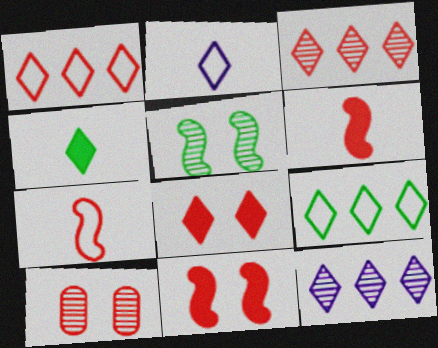[[1, 6, 10]]